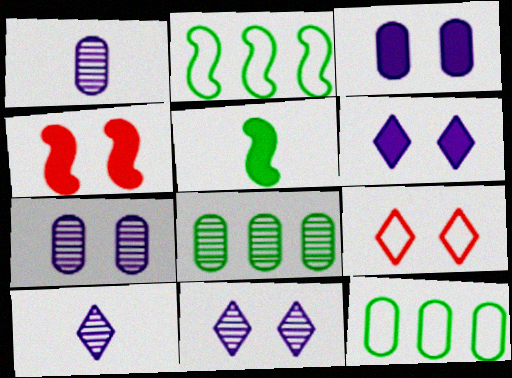[[4, 10, 12]]